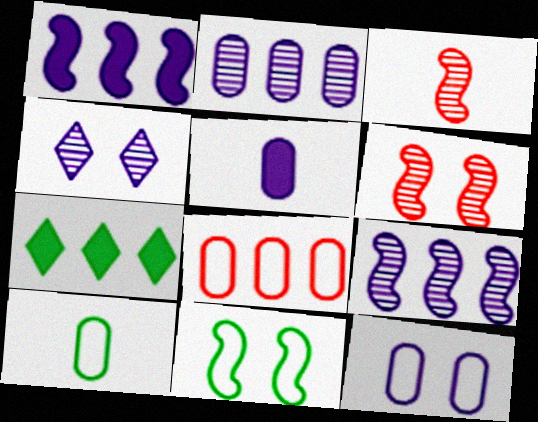[[1, 3, 11], 
[2, 5, 12], 
[3, 7, 12], 
[7, 8, 9], 
[8, 10, 12]]